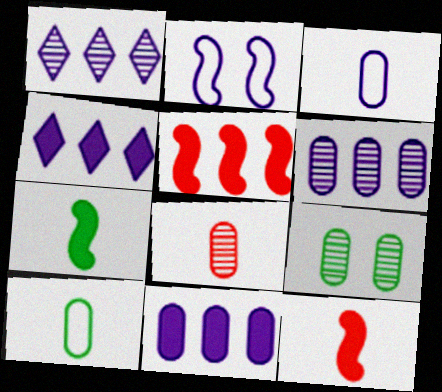[[6, 8, 9]]